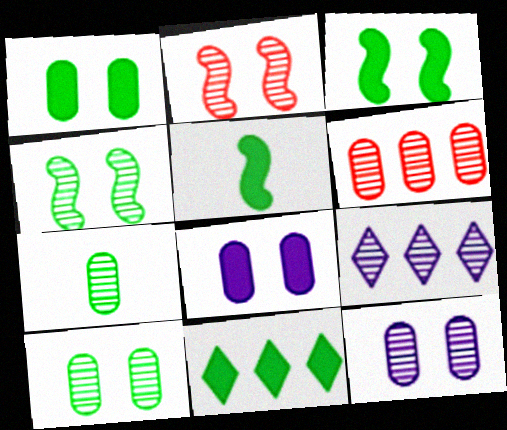[[1, 5, 11], 
[2, 7, 9], 
[6, 7, 12]]